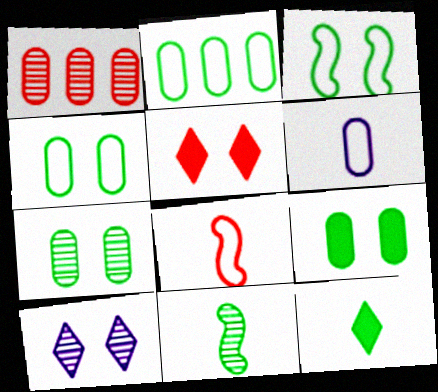[[1, 5, 8], 
[1, 6, 9], 
[1, 10, 11], 
[4, 7, 9]]